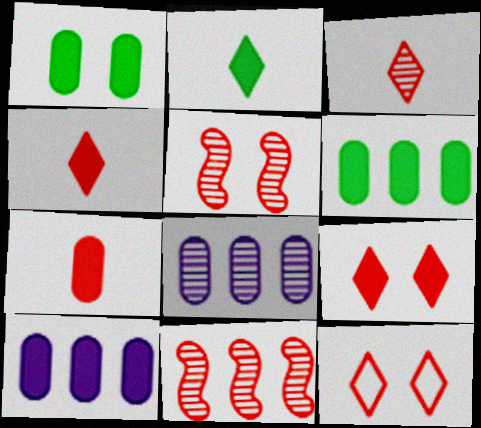[[1, 7, 10], 
[7, 11, 12]]